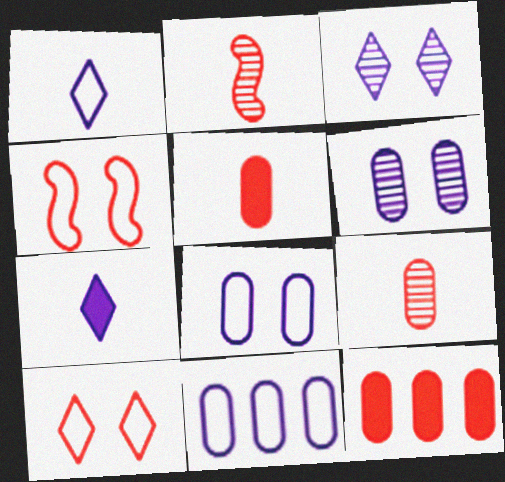[[2, 10, 12]]